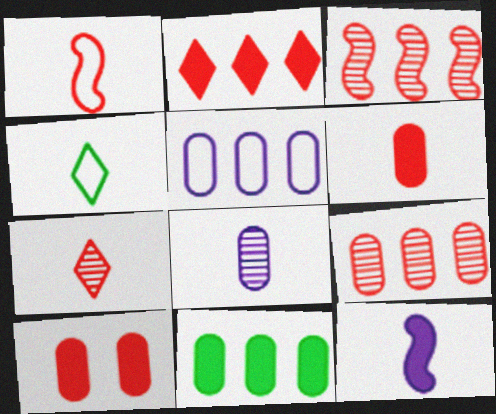[[1, 6, 7], 
[5, 9, 11]]